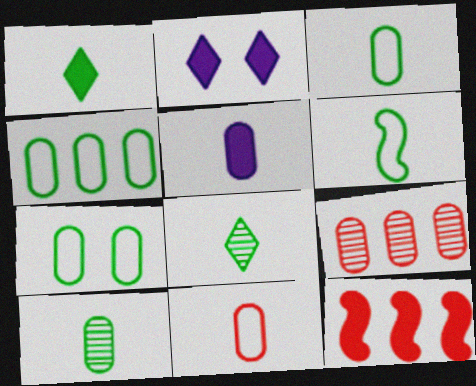[[1, 6, 10], 
[2, 6, 9], 
[3, 4, 7], 
[5, 7, 9], 
[5, 10, 11]]